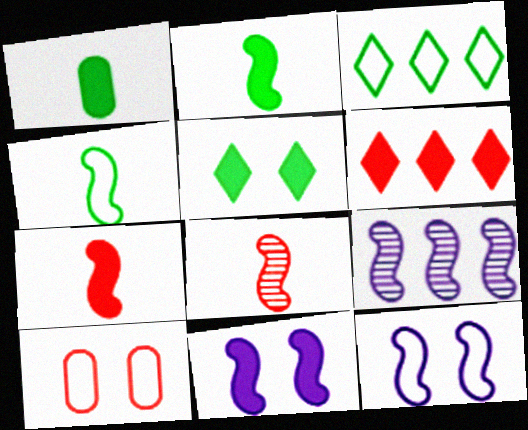[[1, 6, 11], 
[6, 8, 10]]